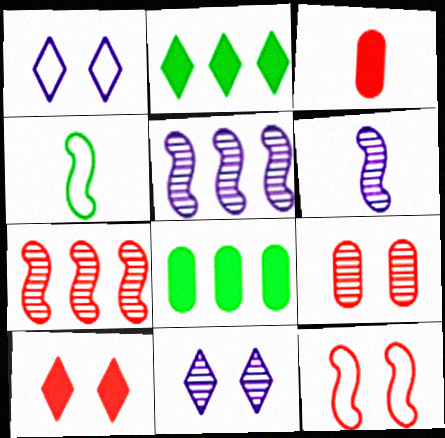[[9, 10, 12]]